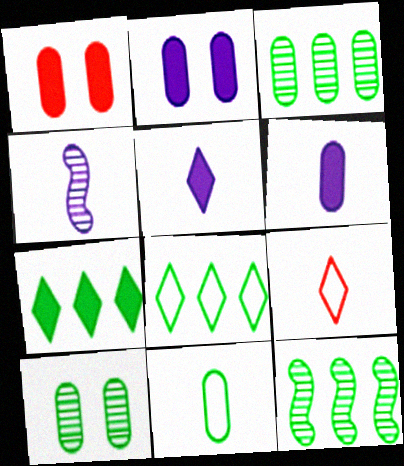[[1, 4, 8], 
[2, 9, 12]]